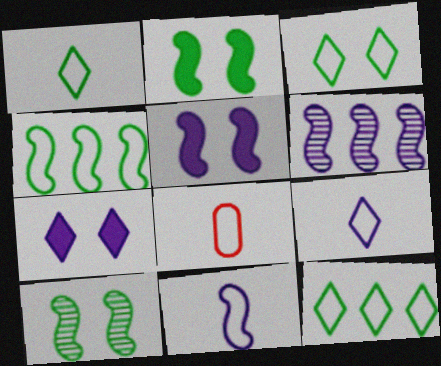[[1, 3, 12], 
[1, 8, 11], 
[5, 6, 11]]